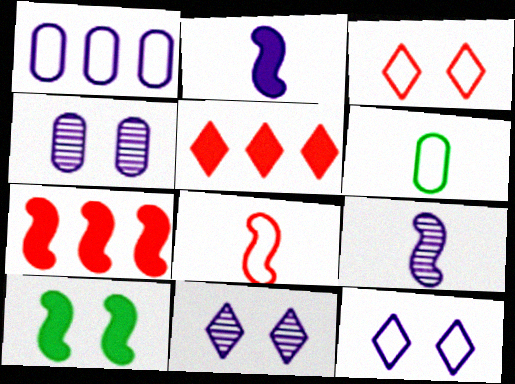[[1, 2, 11], 
[2, 7, 10], 
[3, 4, 10], 
[6, 7, 11]]